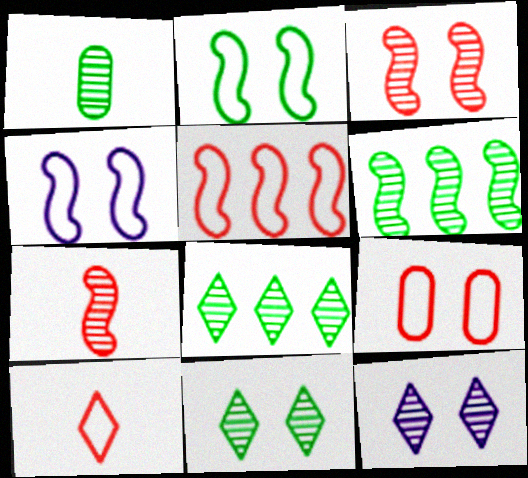[[1, 6, 11], 
[5, 9, 10]]